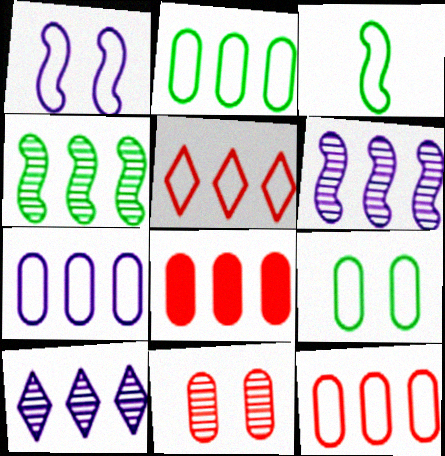[[2, 7, 12]]